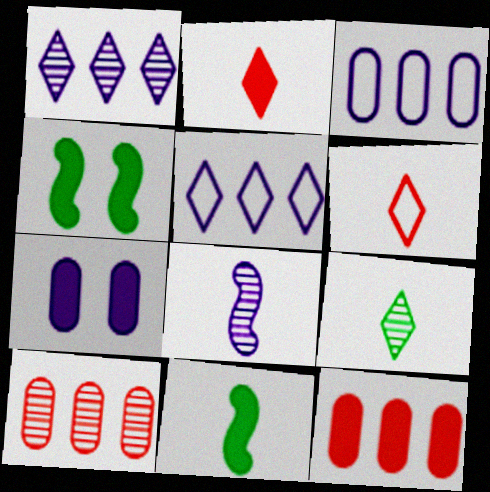[[5, 7, 8]]